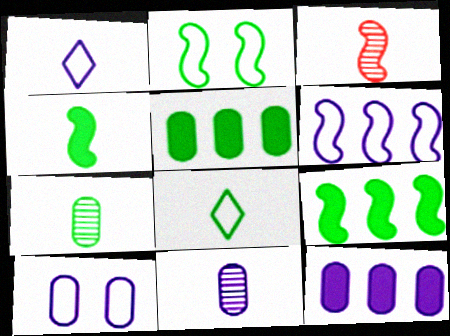[[1, 6, 10], 
[4, 7, 8], 
[10, 11, 12]]